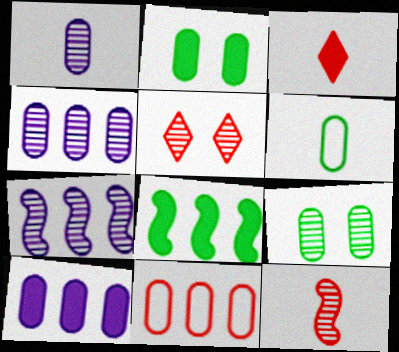[[1, 2, 11]]